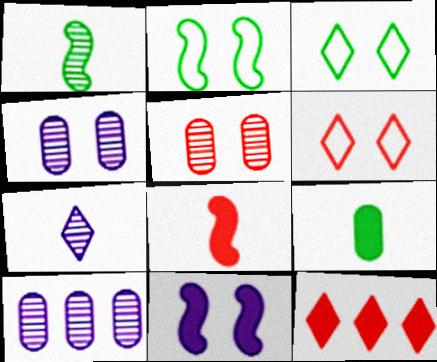[[3, 5, 11], 
[3, 7, 12], 
[3, 8, 10], 
[9, 11, 12]]